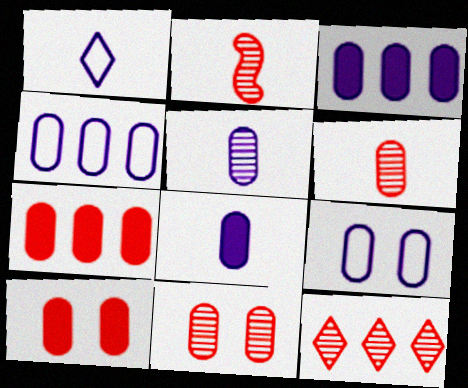[[2, 11, 12], 
[3, 5, 9]]